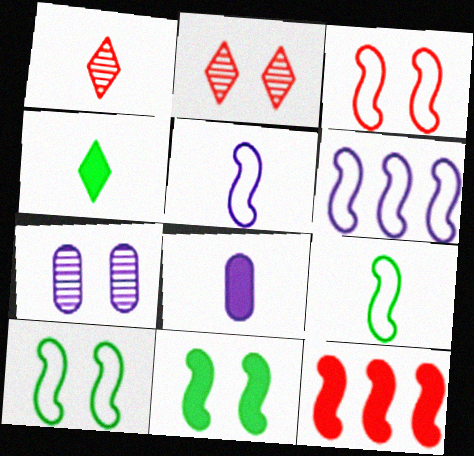[[1, 8, 9], 
[3, 6, 9]]